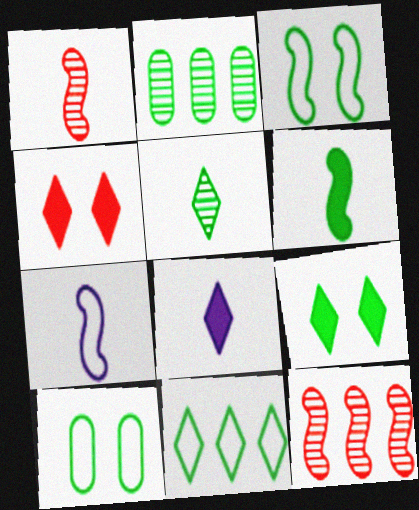[[1, 6, 7], 
[2, 4, 7], 
[5, 9, 11], 
[8, 10, 12]]